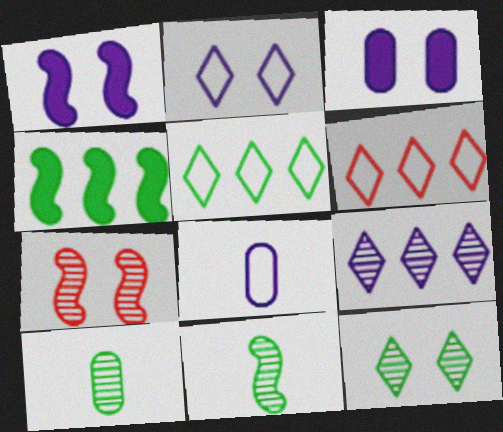[[1, 6, 10], 
[1, 8, 9], 
[3, 6, 11], 
[7, 9, 10]]